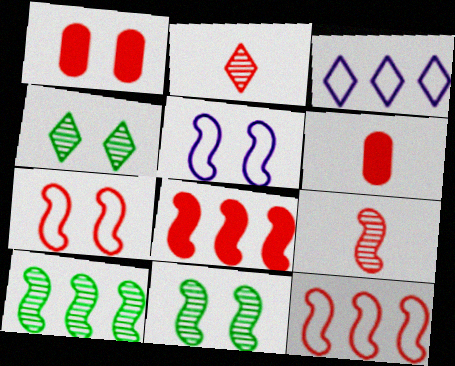[[1, 2, 12], 
[1, 4, 5], 
[3, 6, 11], 
[7, 8, 9]]